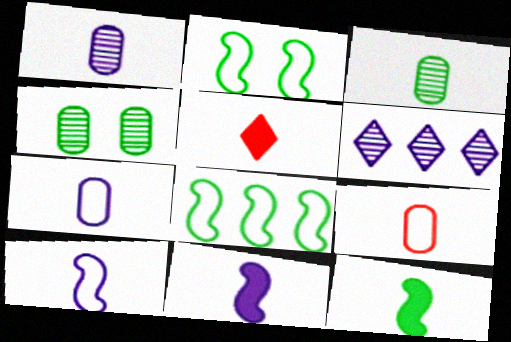[[3, 5, 10]]